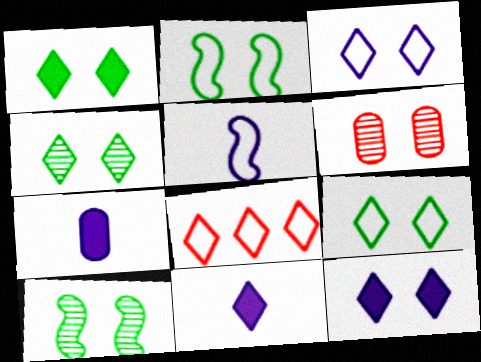[[1, 4, 9], 
[2, 6, 12], 
[4, 8, 11], 
[7, 8, 10]]